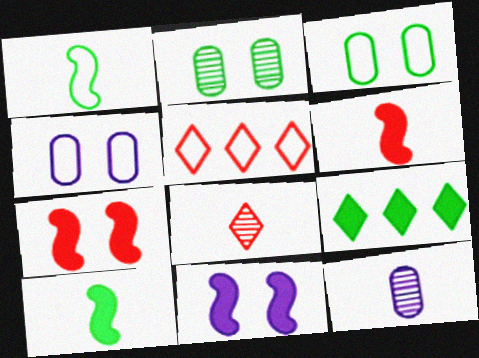[[1, 2, 9], 
[1, 4, 5]]